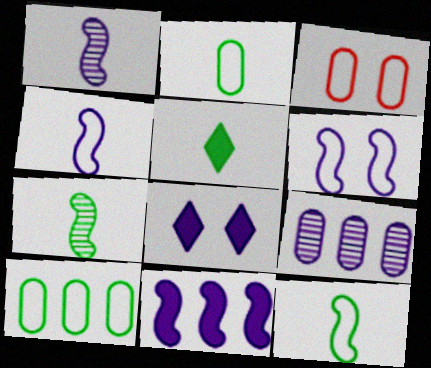[[1, 6, 11], 
[2, 5, 7], 
[4, 8, 9]]